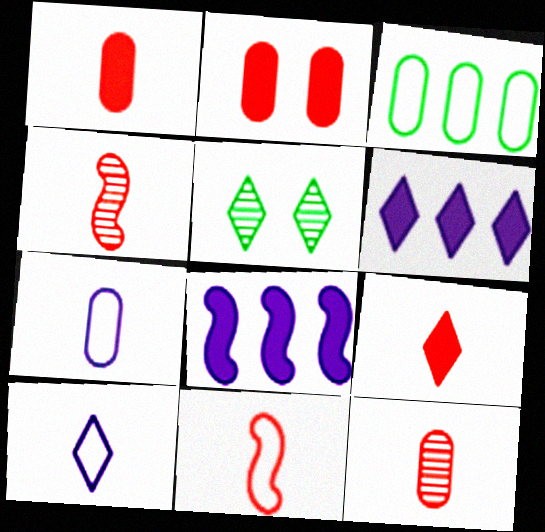[[9, 11, 12]]